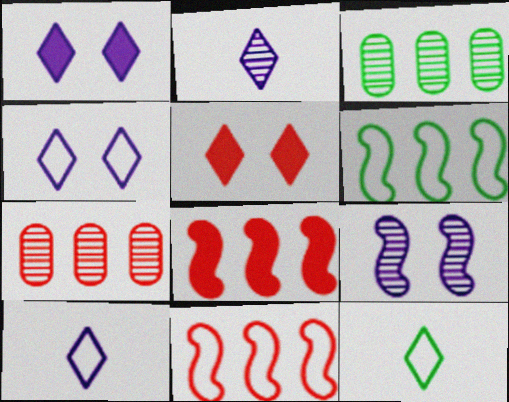[]